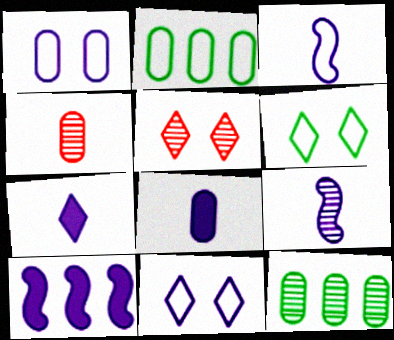[[4, 6, 10], 
[5, 9, 12]]